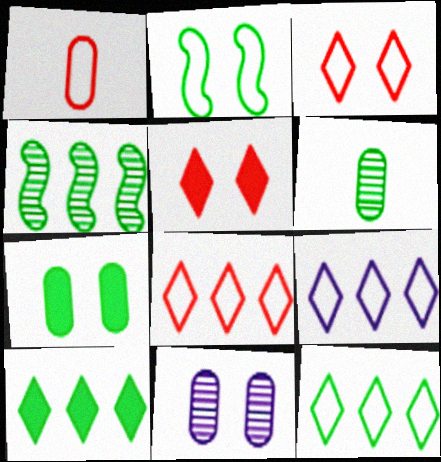[[1, 2, 9], 
[2, 5, 11], 
[2, 6, 10], 
[8, 9, 12]]